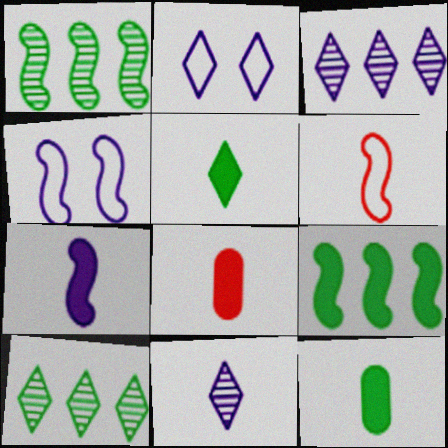[[1, 2, 8], 
[4, 8, 10], 
[5, 7, 8], 
[6, 11, 12]]